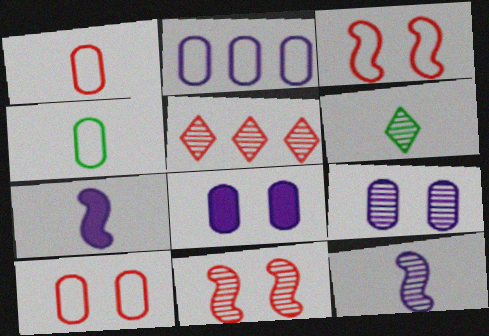[[1, 6, 7], 
[2, 4, 10]]